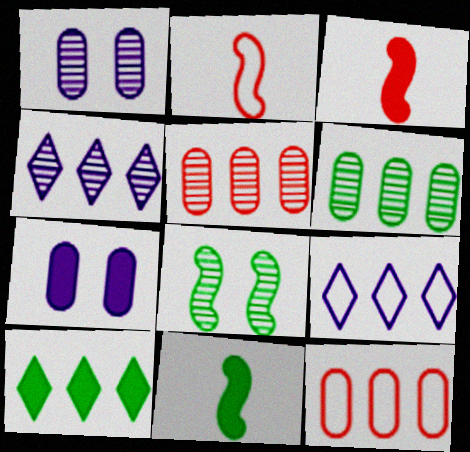[[1, 2, 10], 
[3, 7, 10]]